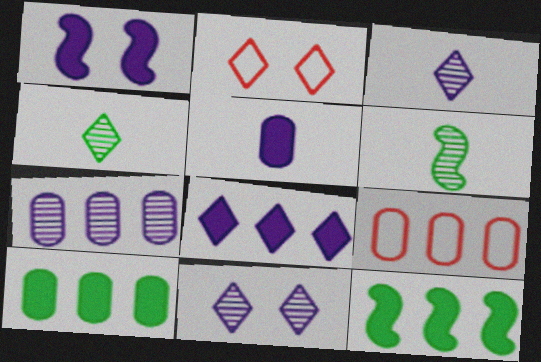[[1, 4, 9], 
[1, 5, 8], 
[2, 4, 8], 
[7, 9, 10]]